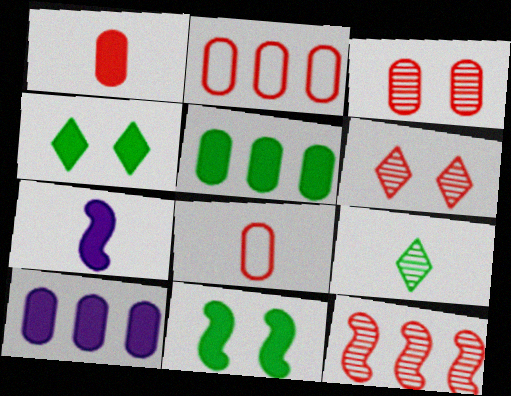[[1, 2, 3], 
[7, 8, 9]]